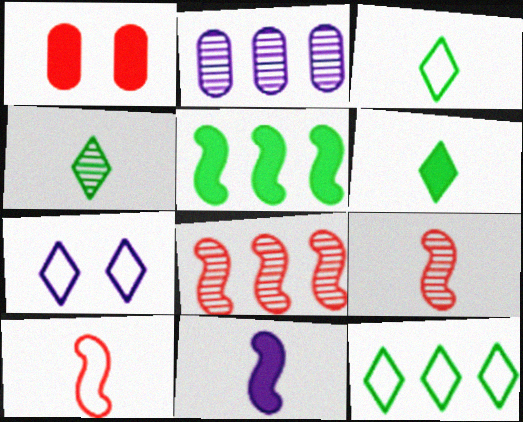[[2, 7, 11], 
[3, 4, 6]]